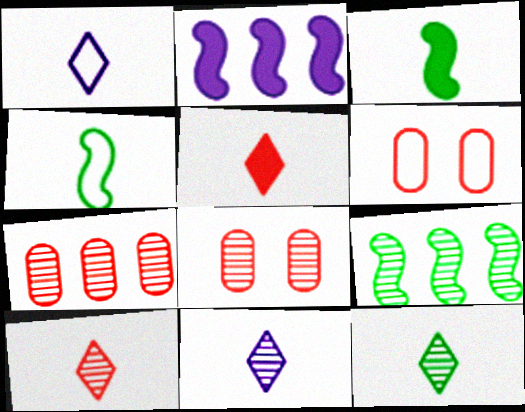[[1, 5, 12], 
[2, 6, 12], 
[8, 9, 11], 
[10, 11, 12]]